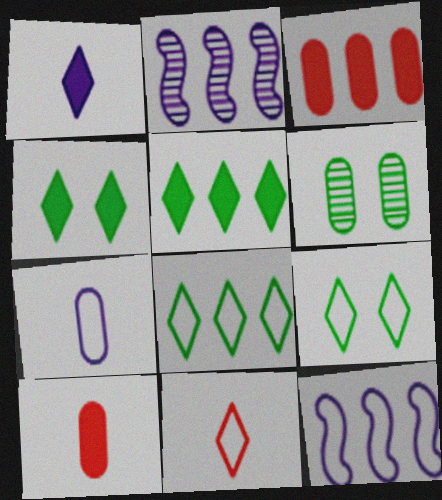[[2, 3, 8], 
[2, 9, 10], 
[3, 6, 7]]